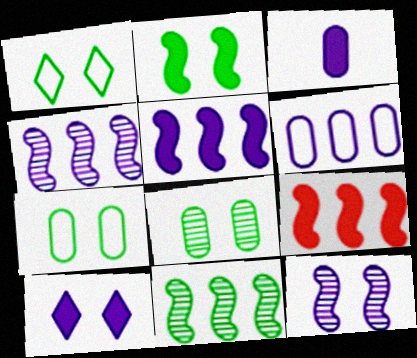[[1, 2, 8], 
[3, 5, 10]]